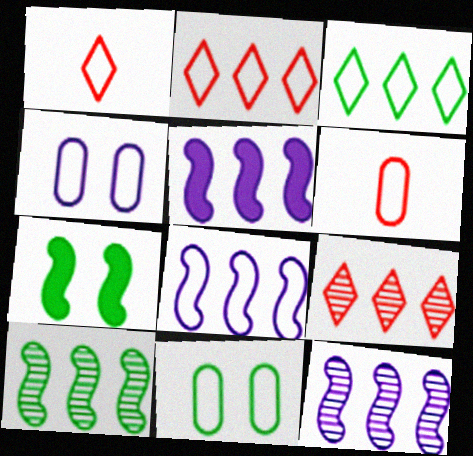[[1, 8, 11], 
[5, 8, 12]]